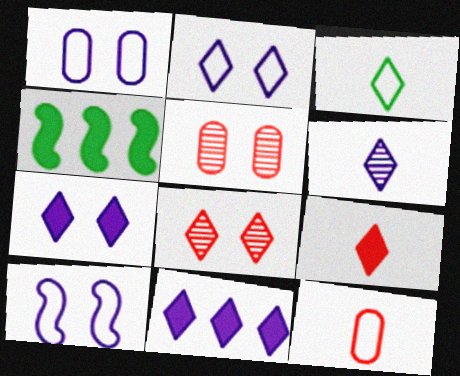[[1, 2, 10], 
[2, 6, 11], 
[3, 6, 9], 
[3, 8, 11]]